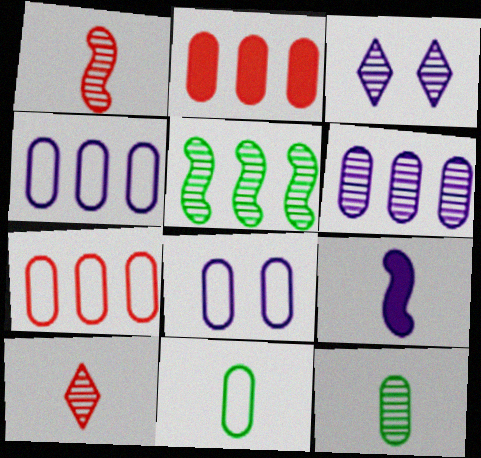[[2, 8, 12], 
[3, 4, 9], 
[7, 8, 11], 
[9, 10, 11]]